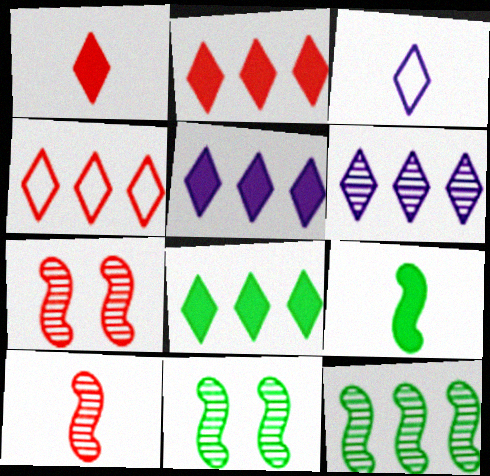[[2, 5, 8], 
[4, 6, 8]]